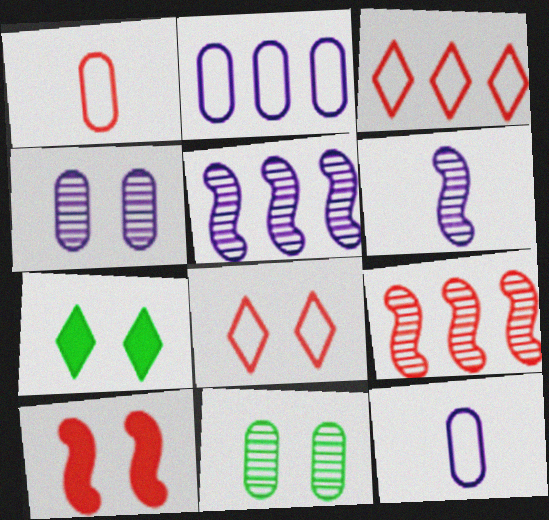[[1, 5, 7], 
[7, 9, 12]]